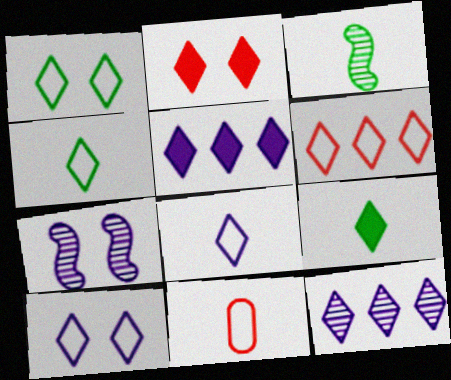[[1, 6, 8], 
[2, 4, 12], 
[2, 5, 9], 
[4, 6, 10]]